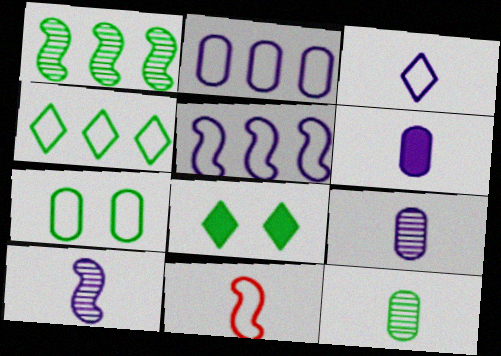[[3, 6, 10]]